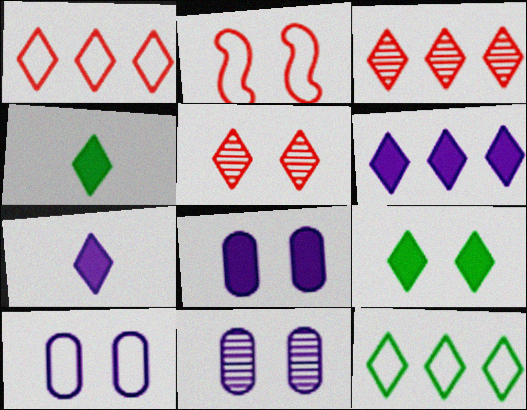[[2, 9, 11], 
[3, 6, 12], 
[5, 7, 12], 
[8, 10, 11]]